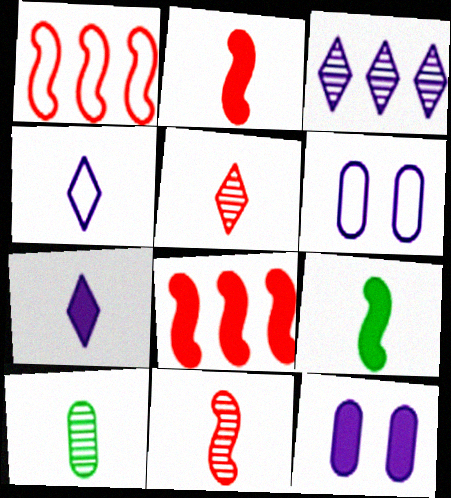[[2, 4, 10]]